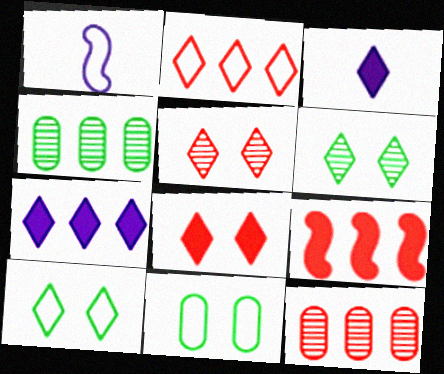[[1, 2, 11], 
[1, 4, 8], 
[2, 3, 6], 
[2, 9, 12]]